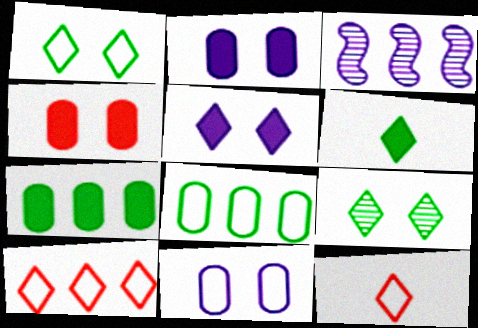[[3, 7, 10]]